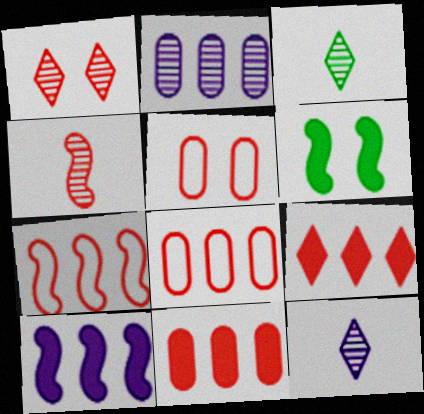[[3, 5, 10], 
[4, 5, 9], 
[6, 8, 12]]